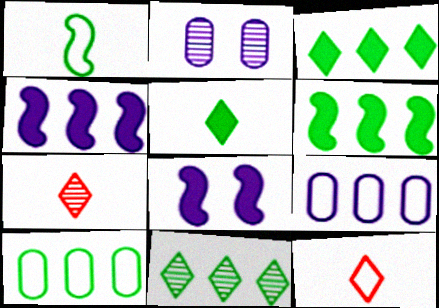[[2, 6, 12], 
[6, 10, 11], 
[7, 8, 10]]